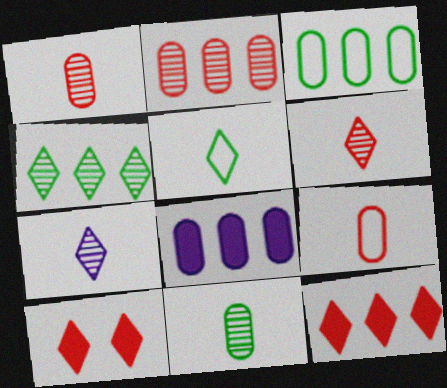[[2, 3, 8]]